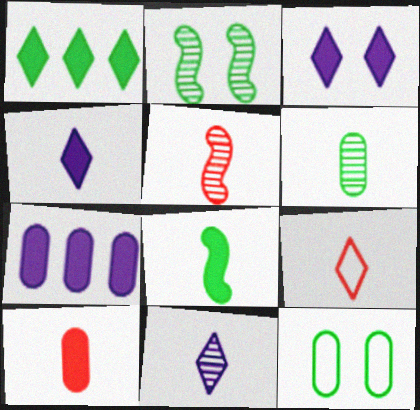[[2, 7, 9], 
[4, 8, 10], 
[5, 6, 11], 
[5, 9, 10]]